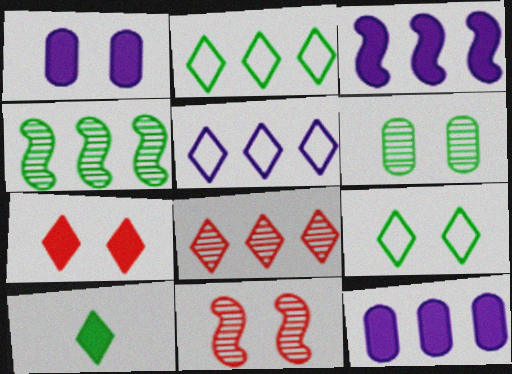[[1, 9, 11]]